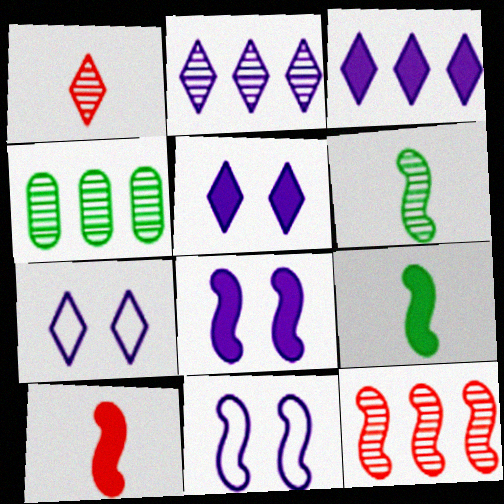[[2, 4, 12], 
[4, 7, 10], 
[9, 11, 12]]